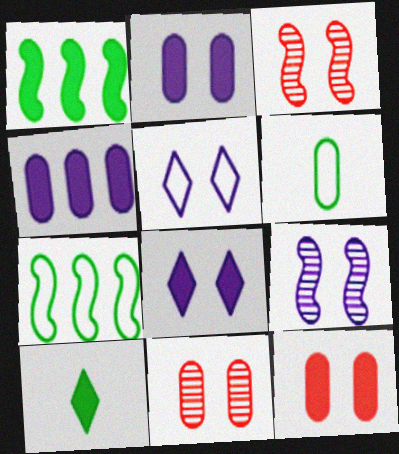[[2, 5, 9], 
[4, 6, 11]]